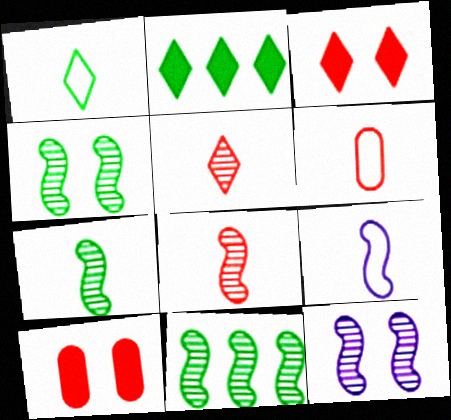[[1, 6, 9], 
[2, 6, 12], 
[4, 7, 11], 
[8, 11, 12]]